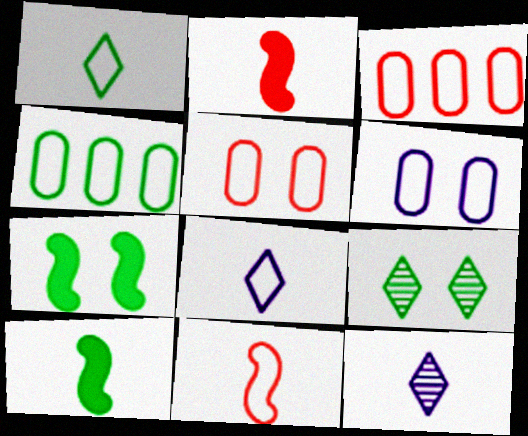[[3, 7, 12], 
[4, 9, 10]]